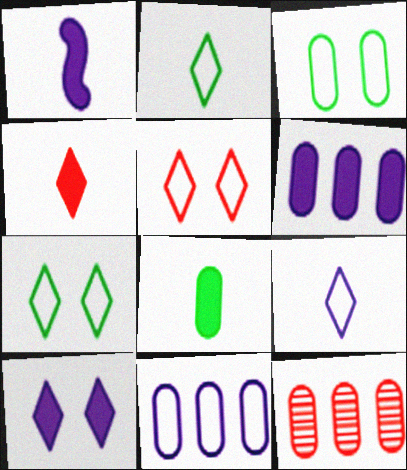[[1, 4, 8], 
[1, 6, 10], 
[1, 7, 12]]